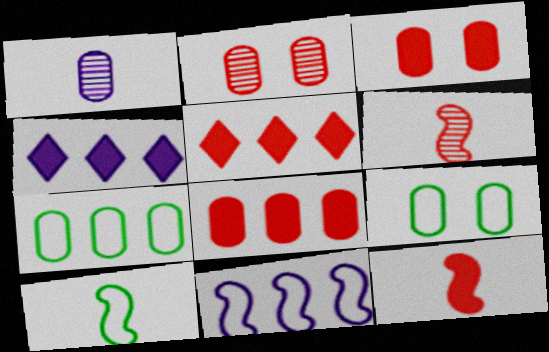[[1, 3, 7], 
[1, 8, 9], 
[2, 4, 10], 
[3, 5, 12], 
[4, 6, 9]]